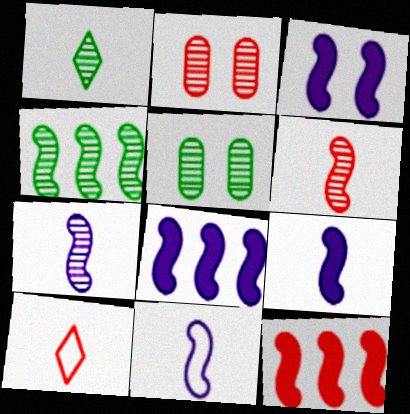[[1, 4, 5], 
[2, 10, 12], 
[3, 8, 9], 
[5, 8, 10], 
[7, 9, 11]]